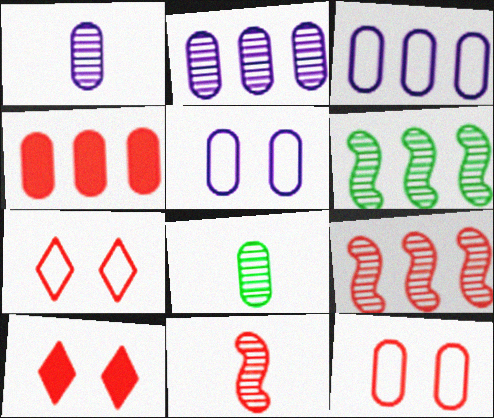[[4, 5, 8], 
[4, 7, 11]]